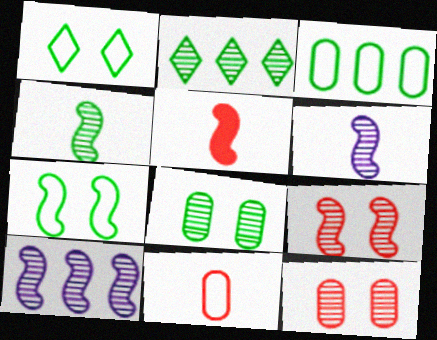[[2, 4, 8], 
[2, 6, 12], 
[4, 9, 10], 
[5, 7, 10]]